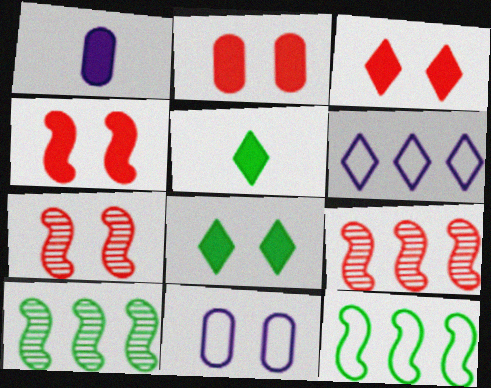[[2, 3, 4], 
[5, 9, 11], 
[7, 8, 11]]